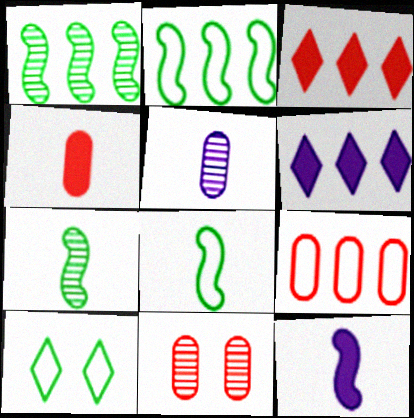[[1, 6, 9], 
[4, 9, 11], 
[6, 8, 11]]